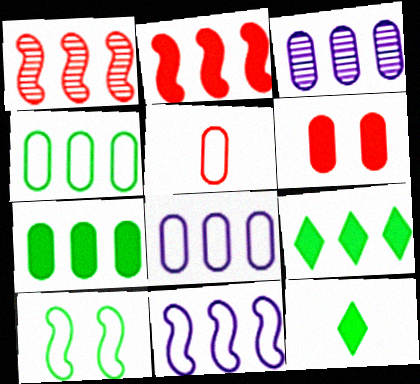[[1, 8, 9]]